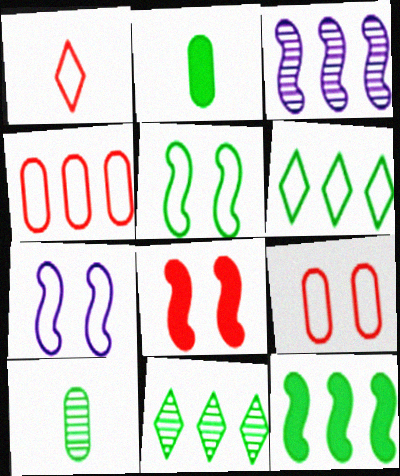[[2, 5, 11]]